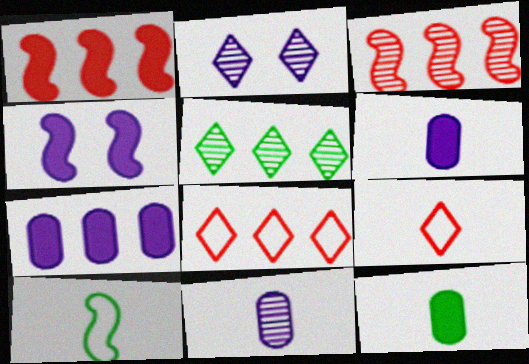[[3, 4, 10]]